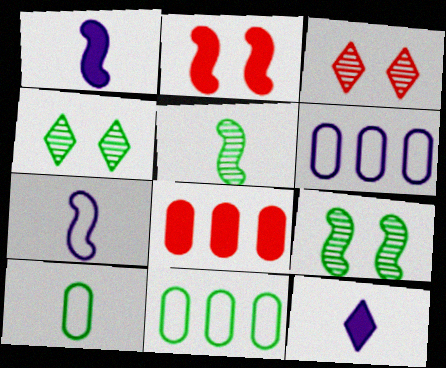[[1, 3, 11], 
[4, 7, 8]]